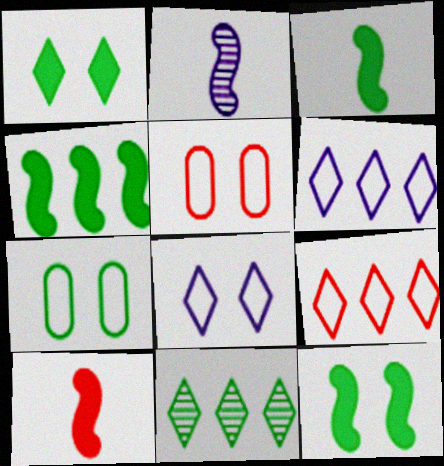[[3, 4, 12], 
[3, 7, 11]]